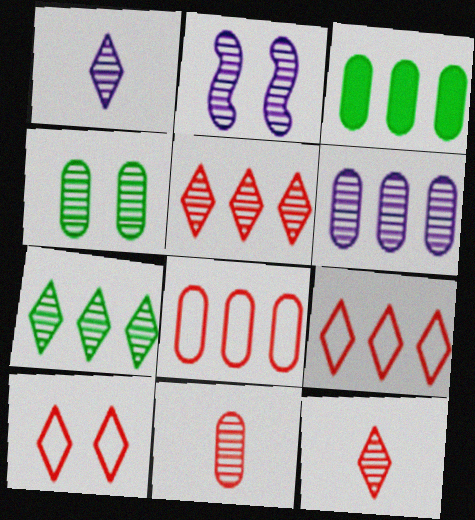[[1, 2, 6], 
[2, 7, 11], 
[3, 6, 8], 
[4, 6, 11]]